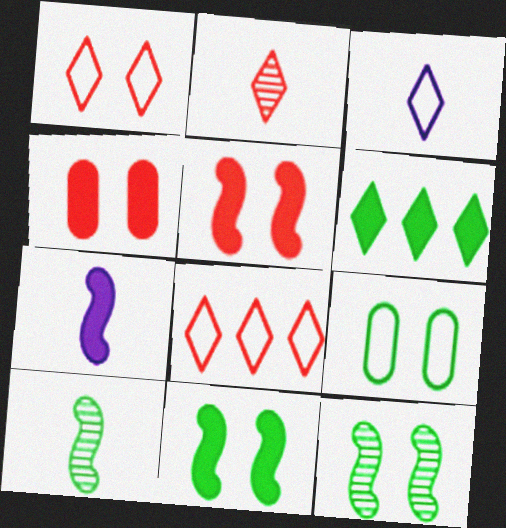[[4, 6, 7], 
[6, 9, 10]]